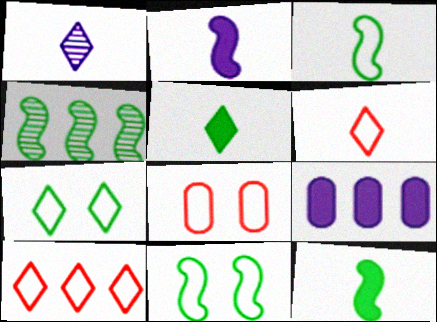[[1, 5, 6], 
[4, 9, 10], 
[4, 11, 12]]